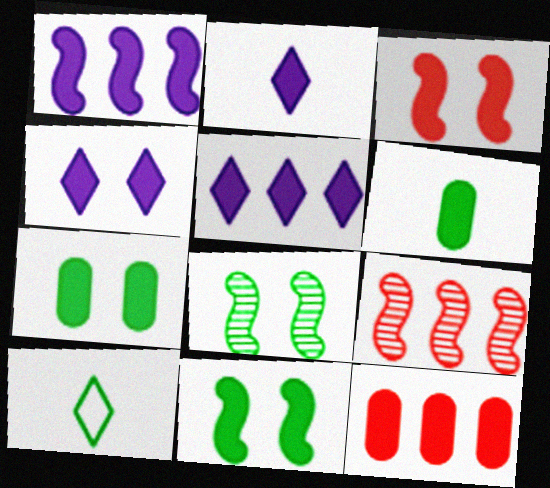[[2, 4, 5], 
[2, 11, 12], 
[3, 4, 7], 
[3, 5, 6]]